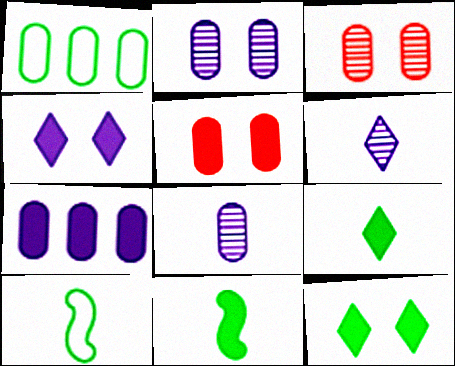[[1, 5, 8]]